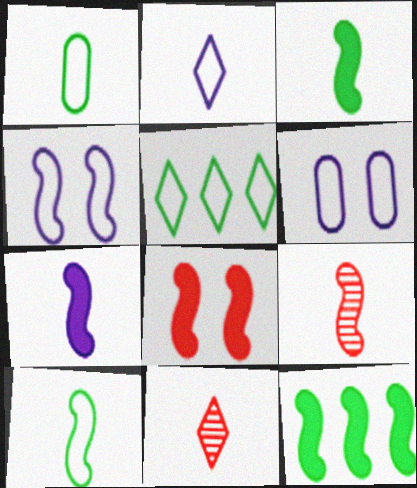[[1, 7, 11], 
[4, 9, 12], 
[6, 11, 12], 
[7, 8, 12], 
[7, 9, 10]]